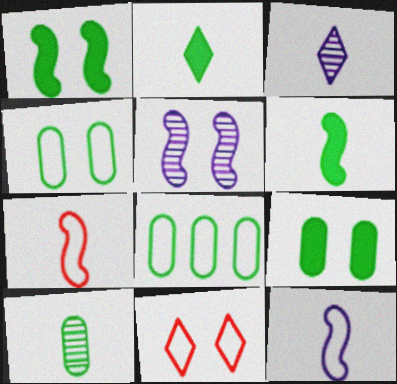[[5, 9, 11], 
[8, 9, 10], 
[8, 11, 12]]